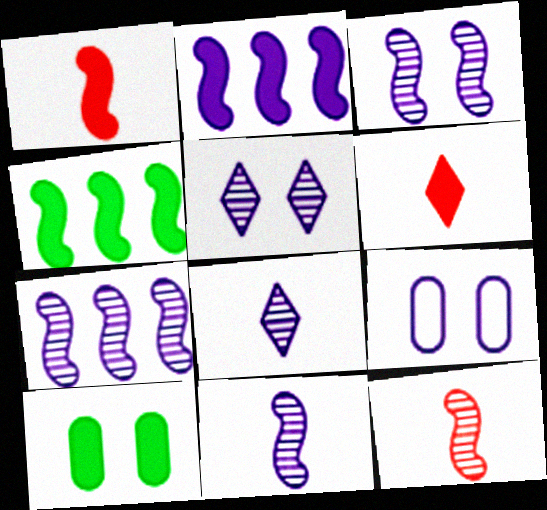[[2, 6, 10], 
[2, 8, 9], 
[3, 7, 11]]